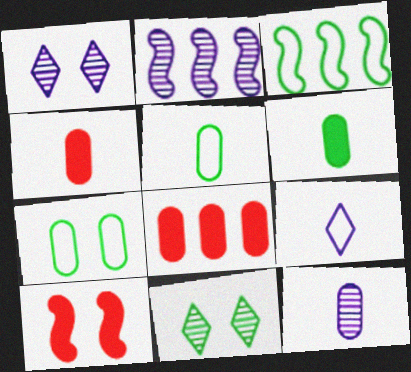[[1, 2, 12], 
[1, 3, 4], 
[1, 7, 10], 
[3, 6, 11], 
[4, 5, 12], 
[7, 8, 12]]